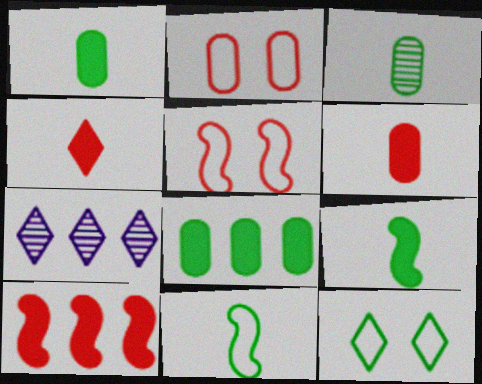[[1, 5, 7], 
[2, 7, 9], 
[4, 7, 12]]